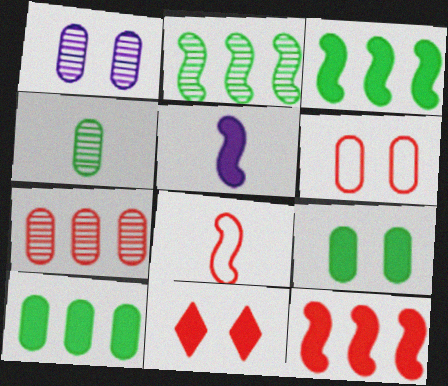[[1, 4, 7], 
[1, 6, 9], 
[5, 10, 11], 
[7, 8, 11]]